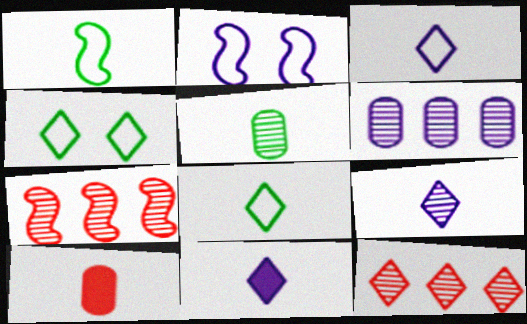[[1, 9, 10], 
[2, 6, 11], 
[3, 9, 11], 
[4, 11, 12]]